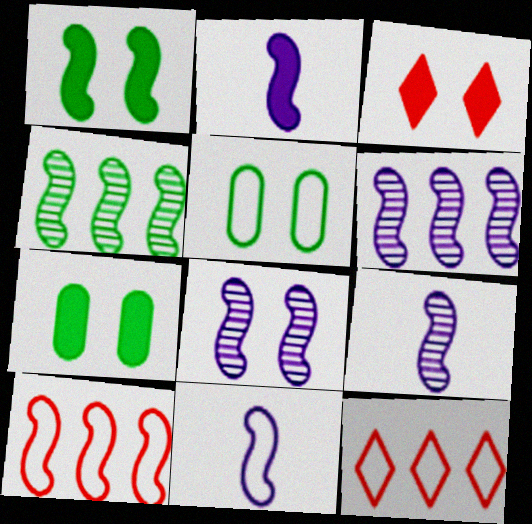[[1, 9, 10], 
[2, 9, 11], 
[3, 5, 8], 
[5, 11, 12], 
[6, 8, 9], 
[7, 9, 12]]